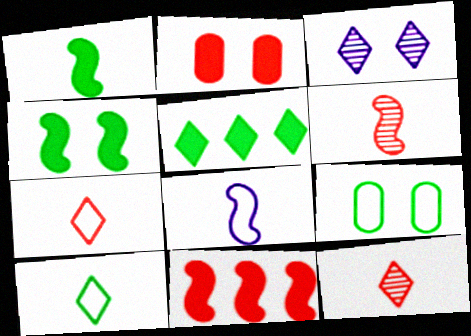[[1, 6, 8], 
[3, 5, 7]]